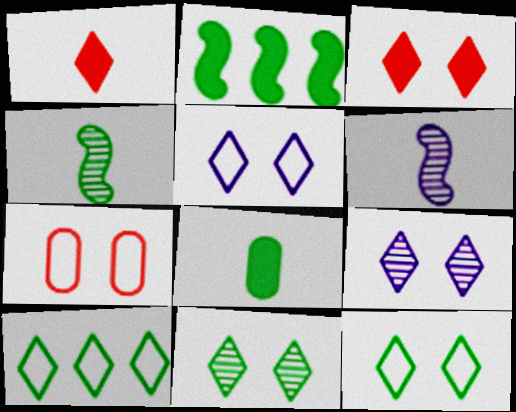[[1, 9, 10], 
[3, 5, 11], 
[3, 9, 12]]